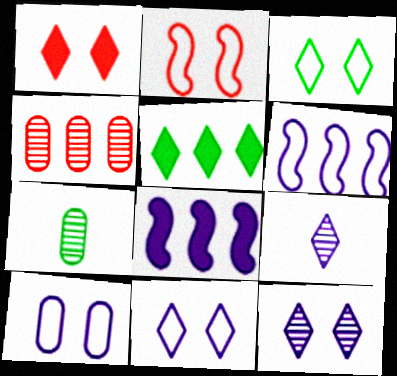[[1, 3, 12], 
[1, 6, 7], 
[2, 3, 10], 
[4, 5, 6], 
[8, 9, 10]]